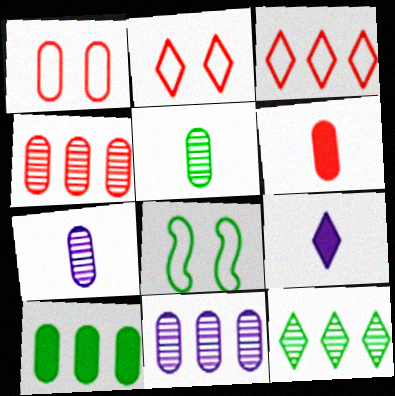[[1, 4, 6], 
[1, 7, 10], 
[2, 9, 12], 
[4, 8, 9]]